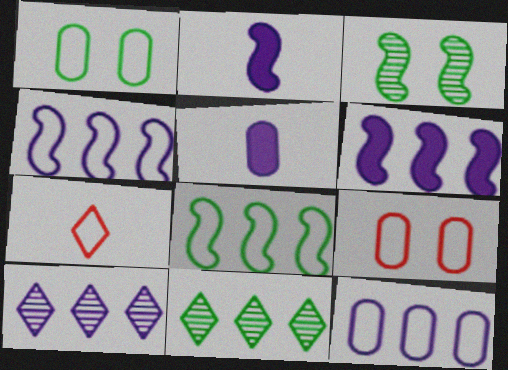[[1, 4, 7], 
[2, 9, 11], 
[6, 10, 12]]